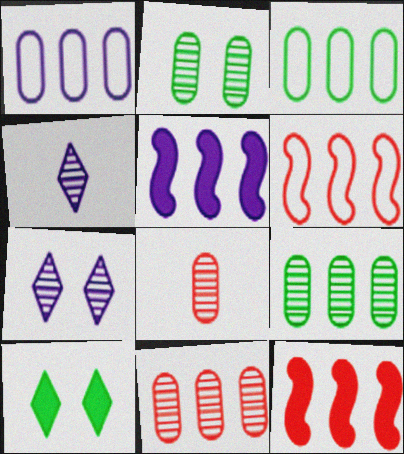[]